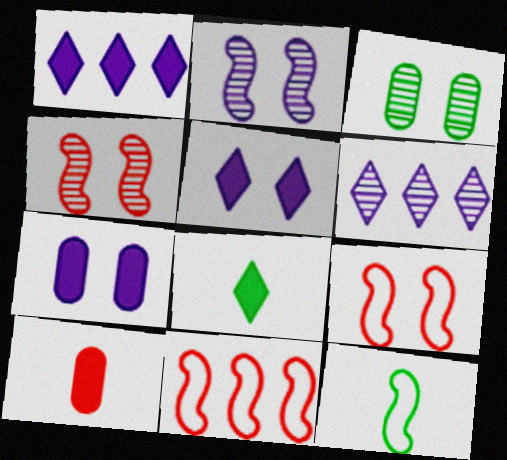[[3, 5, 9]]